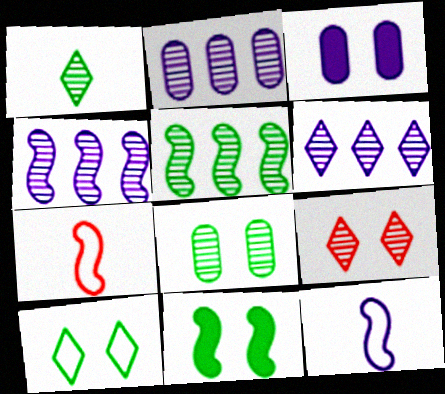[[1, 5, 8], 
[1, 6, 9], 
[2, 4, 6], 
[3, 6, 12], 
[4, 7, 11], 
[8, 10, 11]]